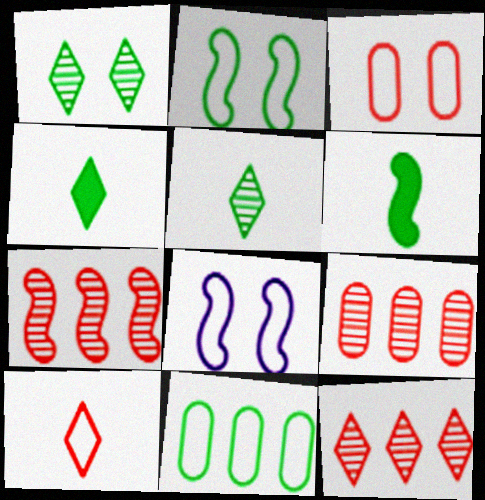[[1, 6, 11], 
[4, 8, 9], 
[6, 7, 8], 
[7, 9, 12], 
[8, 10, 11]]